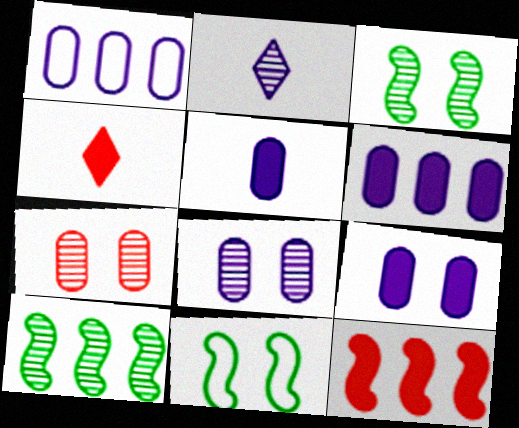[[1, 3, 4], 
[1, 5, 8], 
[2, 7, 10], 
[5, 6, 9]]